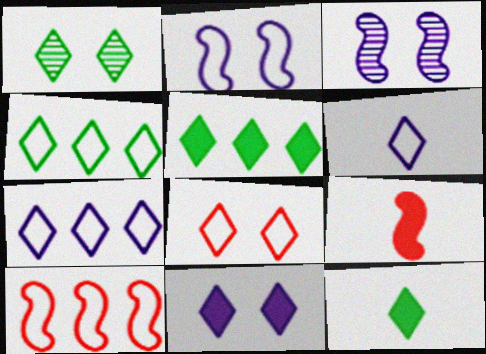[[1, 4, 12], 
[1, 8, 11], 
[4, 6, 8]]